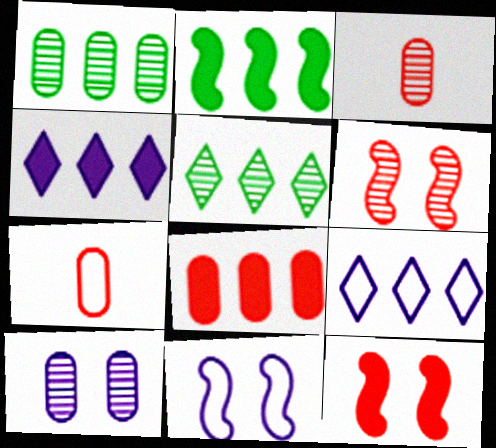[[1, 3, 10], 
[2, 4, 8]]